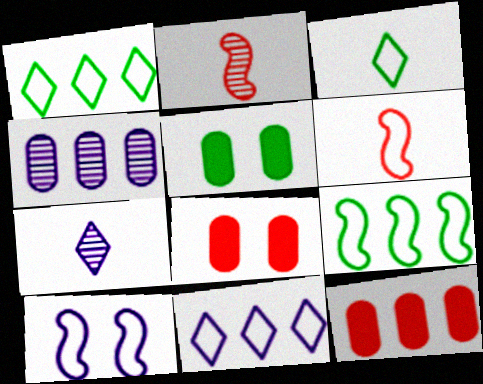[[2, 5, 11], 
[6, 9, 10], 
[7, 8, 9]]